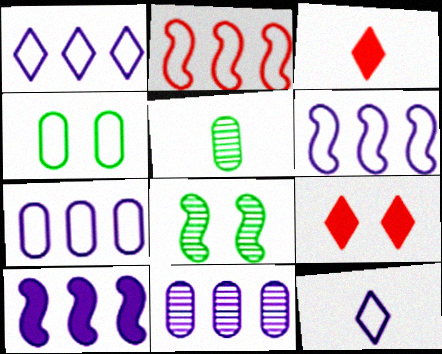[[1, 6, 7], 
[1, 10, 11], 
[2, 4, 12], 
[3, 7, 8], 
[5, 6, 9]]